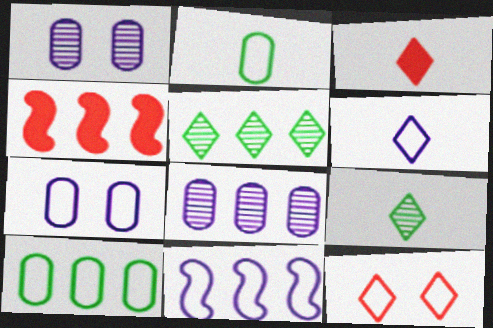[[2, 11, 12], 
[3, 6, 9], 
[4, 7, 9], 
[6, 7, 11]]